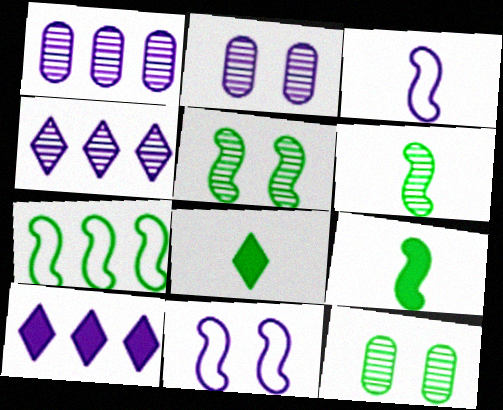[[2, 3, 10], 
[5, 7, 9], 
[7, 8, 12]]